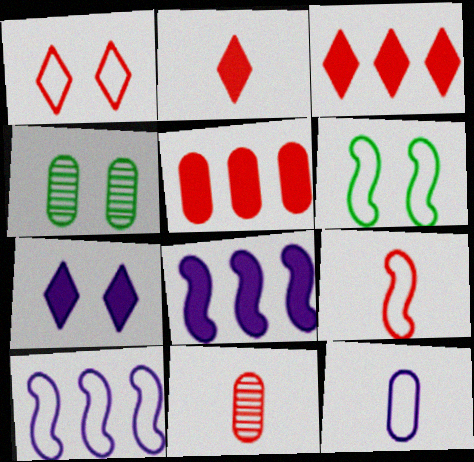[[2, 4, 10], 
[2, 9, 11], 
[4, 5, 12], 
[6, 9, 10]]